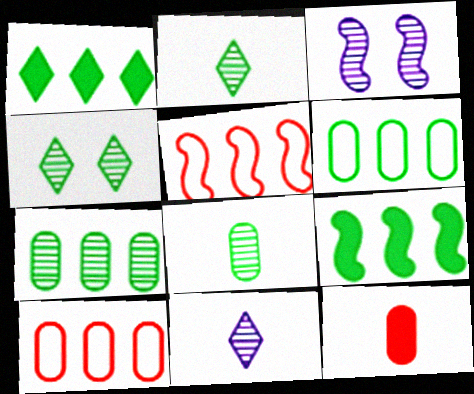[]